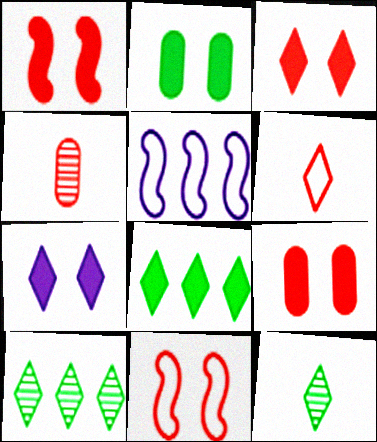[[1, 2, 7], 
[1, 3, 9], 
[5, 9, 12], 
[6, 7, 10]]